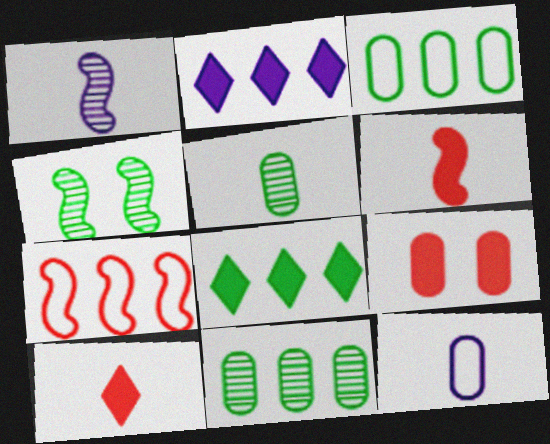[[2, 7, 11], 
[9, 11, 12]]